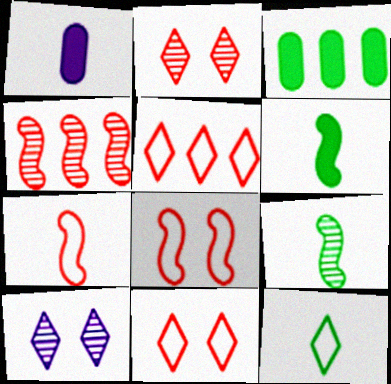[[3, 7, 10]]